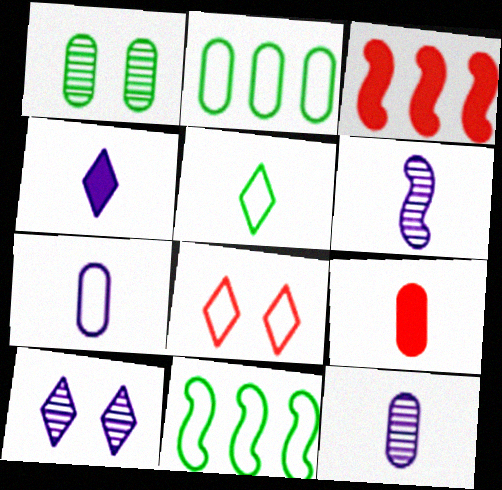[[4, 6, 7], 
[5, 6, 9], 
[7, 8, 11], 
[9, 10, 11]]